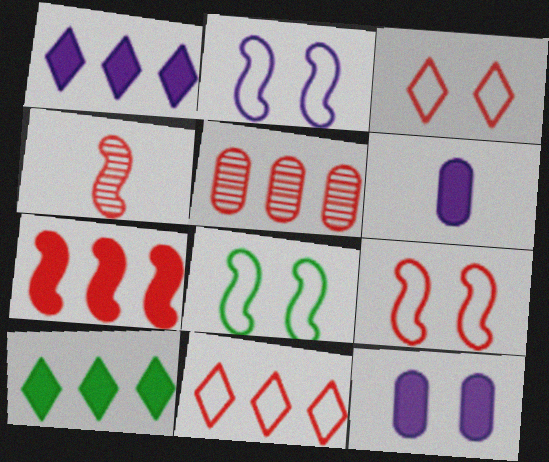[[2, 8, 9], 
[4, 7, 9], 
[5, 7, 11]]